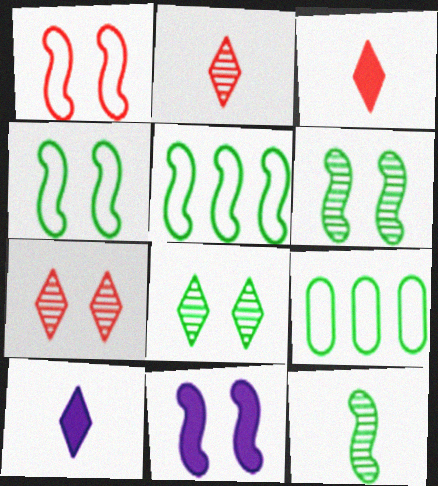[[1, 6, 11], 
[2, 9, 11]]